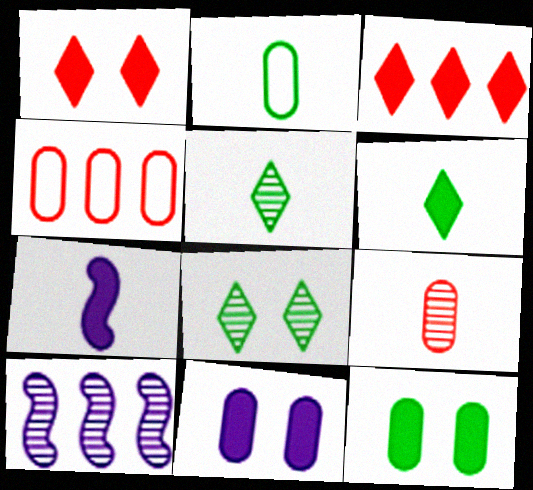[[1, 2, 10], 
[3, 7, 12], 
[4, 7, 8], 
[8, 9, 10]]